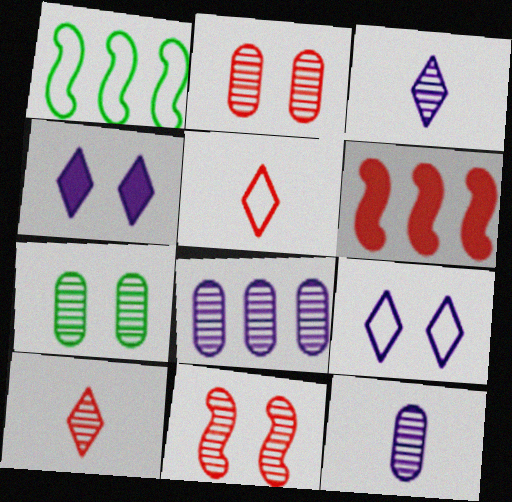[[2, 5, 6]]